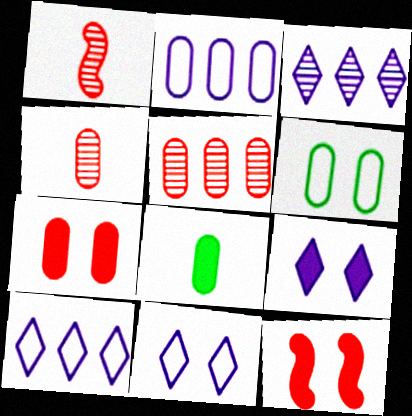[]